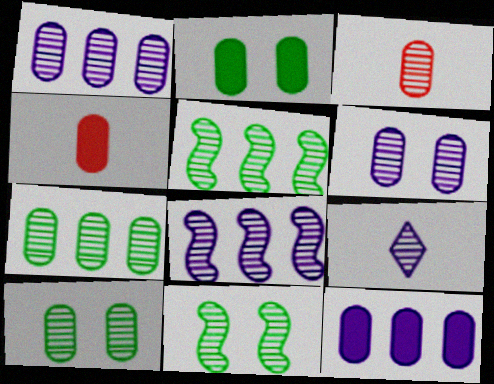[[1, 3, 10], 
[2, 4, 12], 
[3, 6, 7], 
[6, 8, 9]]